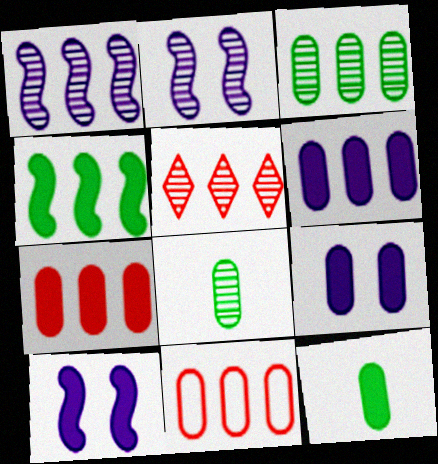[[1, 3, 5], 
[2, 5, 8], 
[3, 6, 11], 
[7, 9, 12], 
[8, 9, 11]]